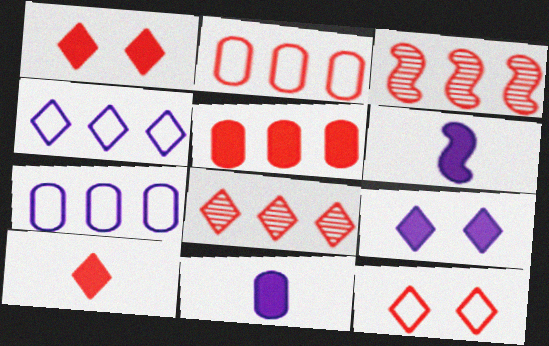[[8, 10, 12]]